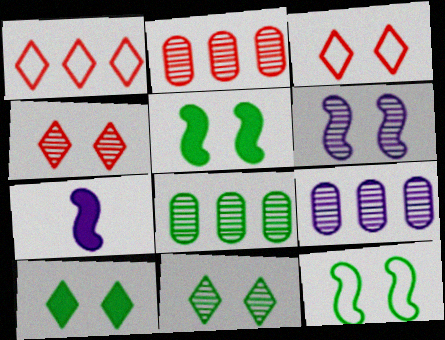[[2, 8, 9], 
[3, 7, 8]]